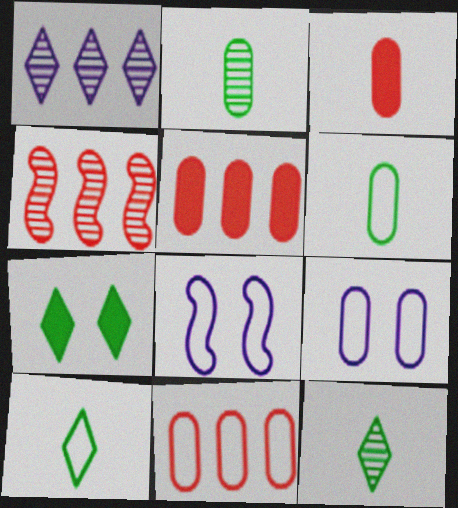[[2, 5, 9], 
[5, 8, 12], 
[6, 9, 11], 
[8, 10, 11]]